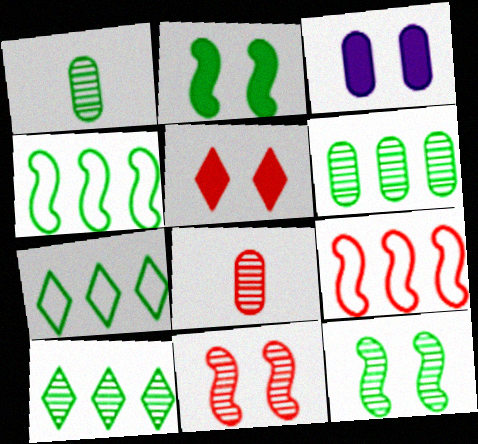[[1, 2, 7], 
[1, 10, 12], 
[2, 3, 5], 
[5, 8, 9]]